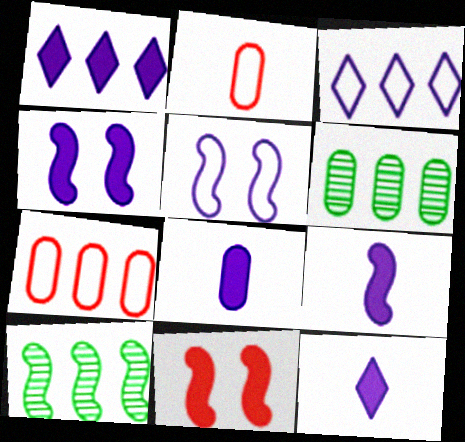[[1, 4, 8], 
[1, 7, 10], 
[8, 9, 12]]